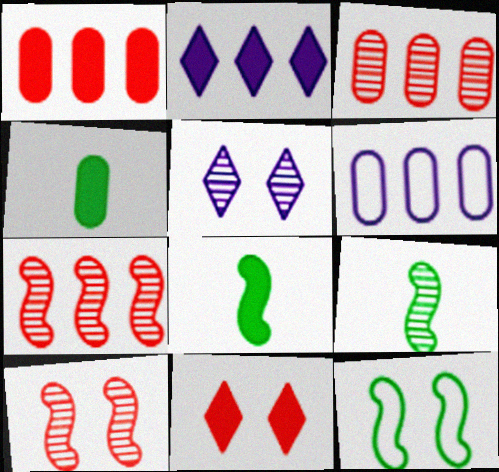[[3, 5, 9], 
[6, 9, 11]]